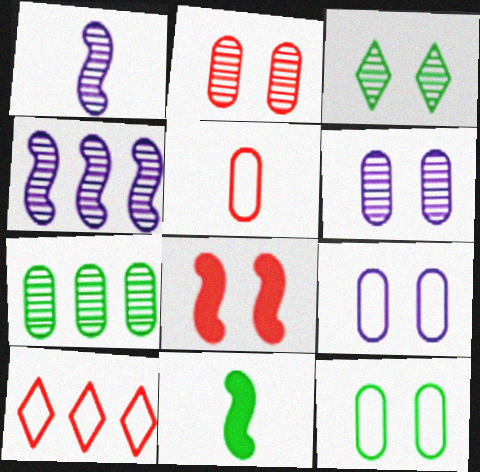[[3, 8, 9], 
[6, 10, 11]]